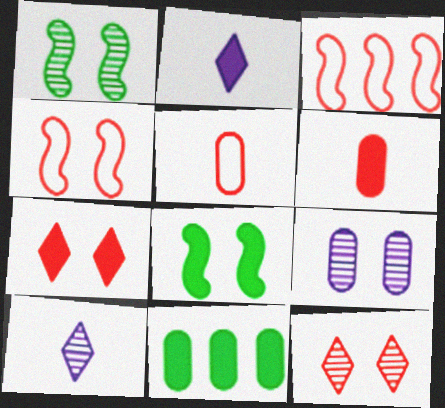[[1, 9, 12], 
[3, 6, 12], 
[4, 10, 11], 
[5, 9, 11]]